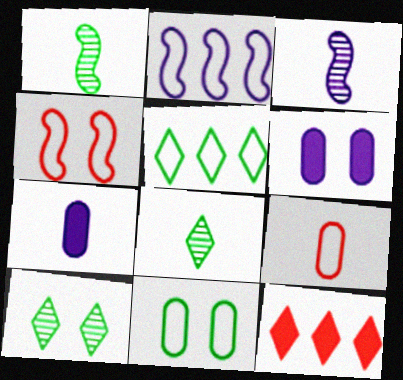[[3, 11, 12], 
[4, 6, 10]]